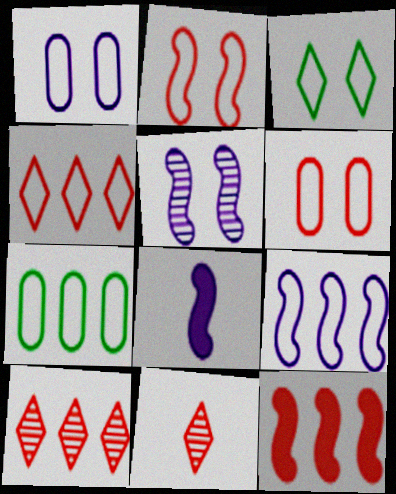[[1, 2, 3], 
[4, 7, 9], 
[5, 8, 9], 
[6, 11, 12]]